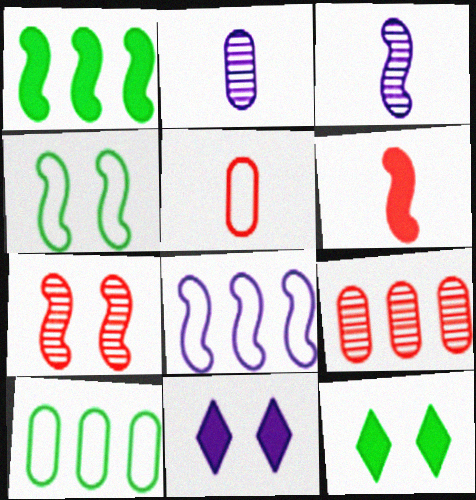[[2, 8, 11]]